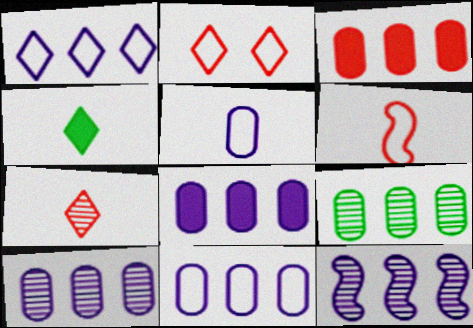[[1, 8, 12], 
[3, 9, 11], 
[8, 10, 11]]